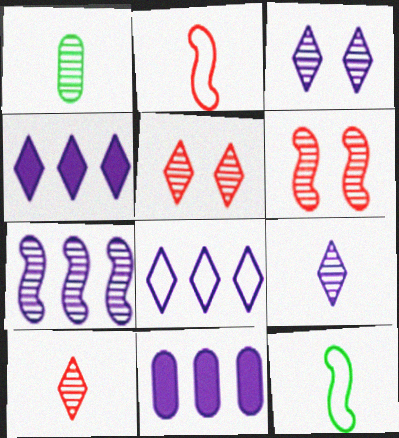[[1, 5, 7], 
[5, 11, 12], 
[7, 8, 11]]